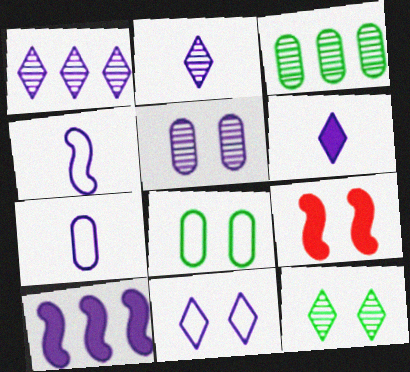[[1, 6, 11]]